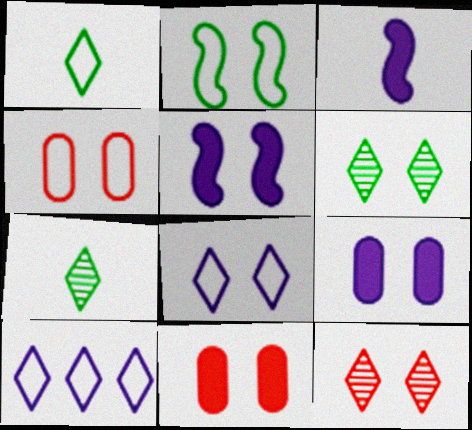[[2, 4, 8], 
[2, 9, 12], 
[4, 5, 6]]